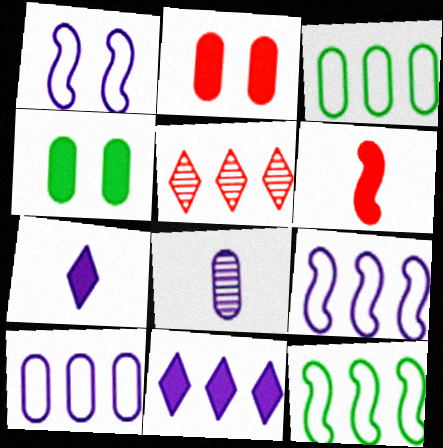[[1, 8, 11], 
[2, 3, 8], 
[4, 6, 11]]